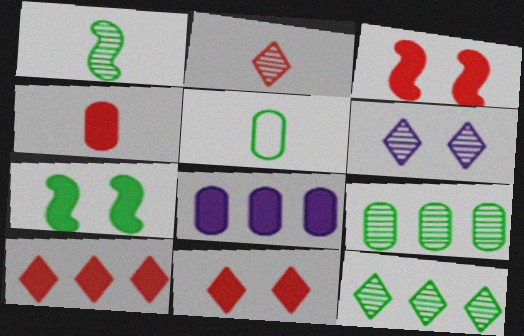[[2, 6, 12], 
[3, 4, 10], 
[5, 7, 12]]